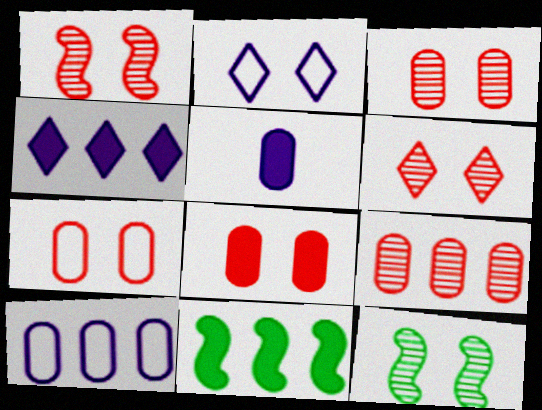[[1, 3, 6], 
[2, 8, 12], 
[3, 7, 8]]